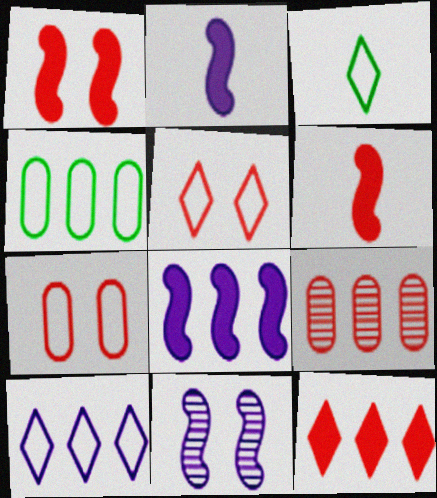[[3, 5, 10], 
[5, 6, 9]]